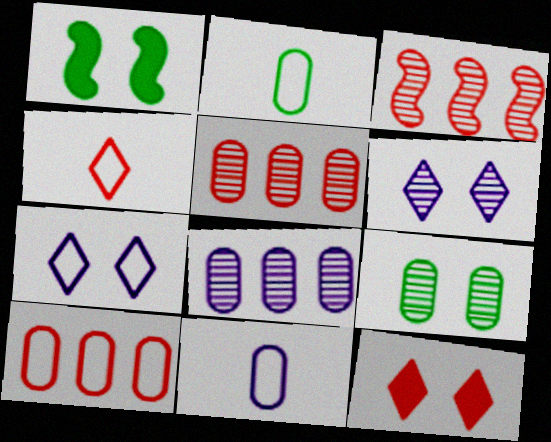[[1, 4, 8]]